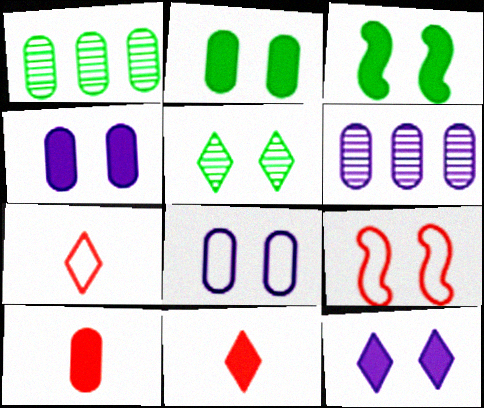[[1, 8, 10], 
[3, 6, 7], 
[4, 5, 9]]